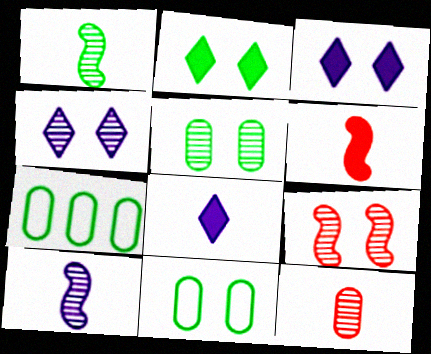[[1, 2, 7], 
[3, 9, 11], 
[4, 5, 9], 
[4, 6, 7], 
[7, 8, 9]]